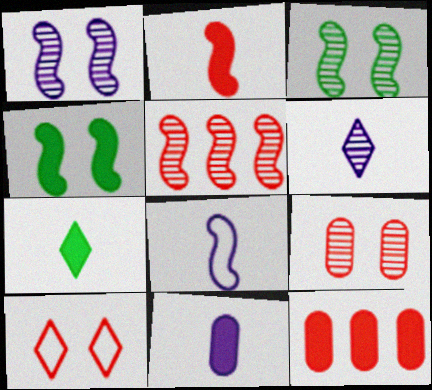[[2, 7, 11], 
[4, 5, 8], 
[6, 8, 11]]